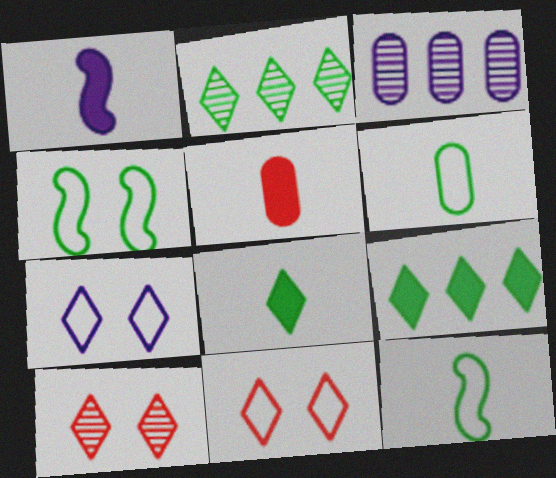[[1, 3, 7], 
[1, 5, 8]]